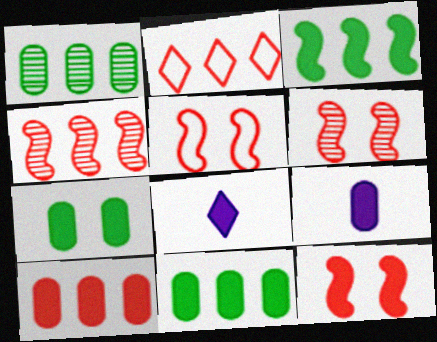[[1, 5, 8], 
[2, 4, 10], 
[5, 6, 12], 
[7, 9, 10], 
[8, 11, 12]]